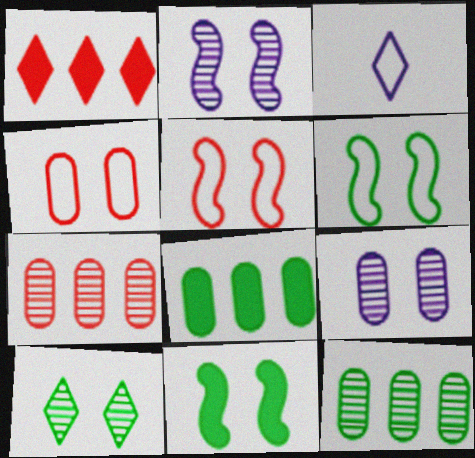[[1, 3, 10], 
[2, 5, 11], 
[3, 7, 11]]